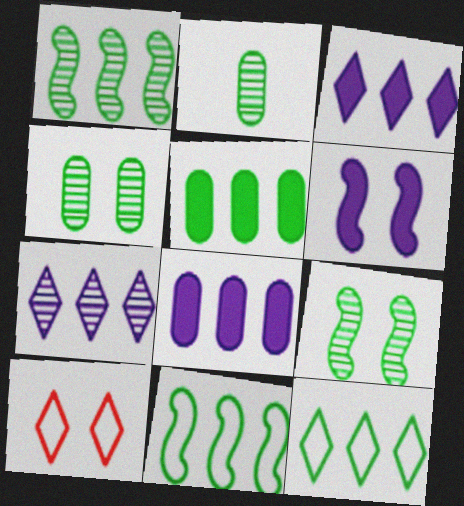[[1, 5, 12], 
[4, 6, 10]]